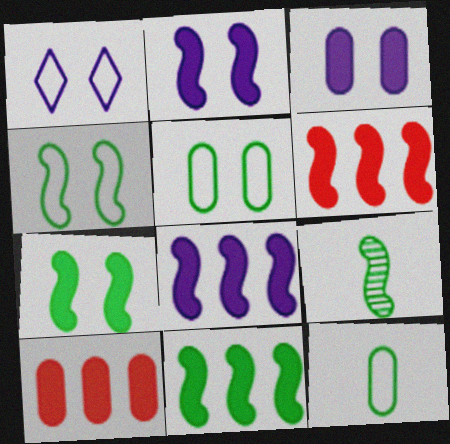[[1, 9, 10], 
[4, 9, 11], 
[6, 8, 11]]